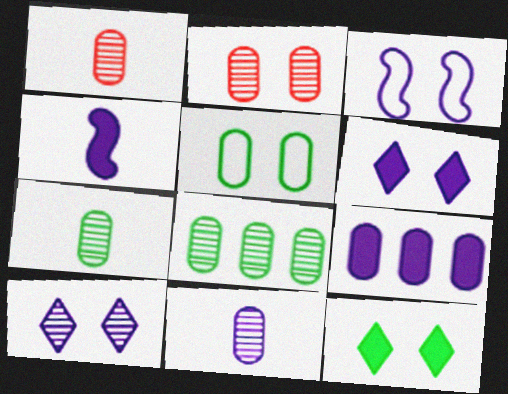[[1, 5, 9], 
[1, 7, 11], 
[2, 3, 12], 
[2, 8, 11], 
[4, 6, 9]]